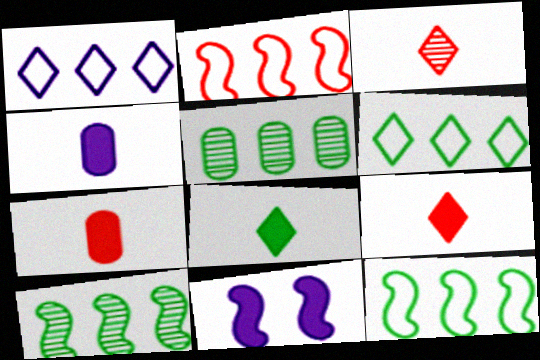[]